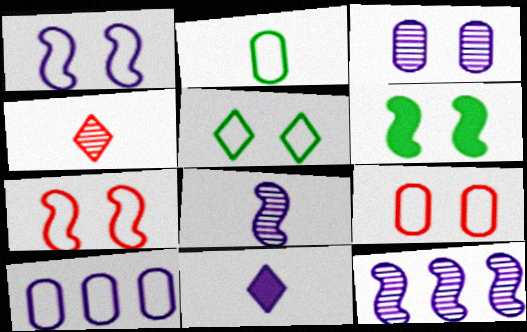[[1, 5, 9], 
[2, 9, 10], 
[4, 6, 10]]